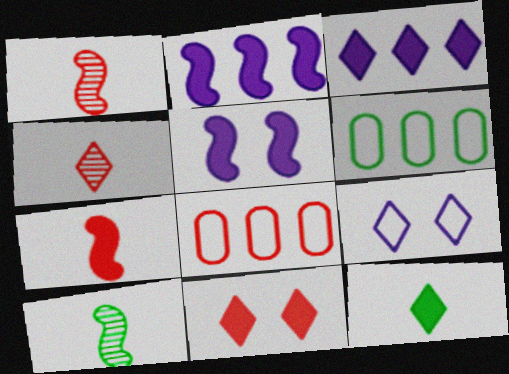[[1, 8, 11], 
[3, 11, 12], 
[4, 5, 6]]